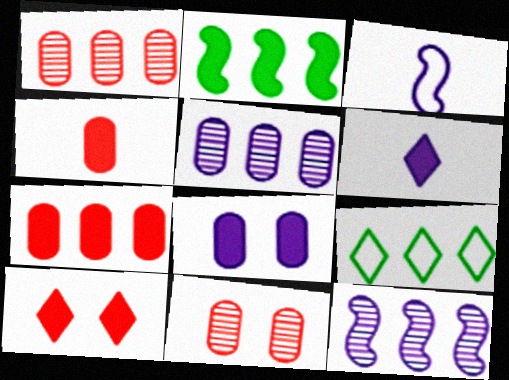[[7, 9, 12]]